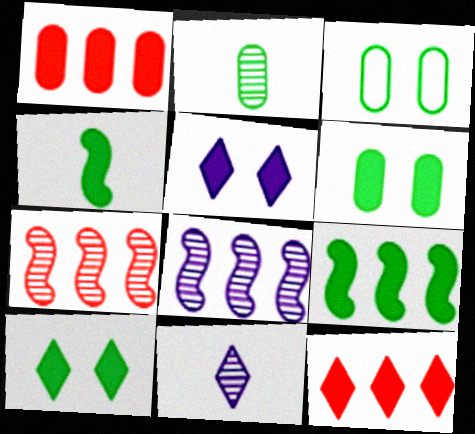[[1, 4, 5]]